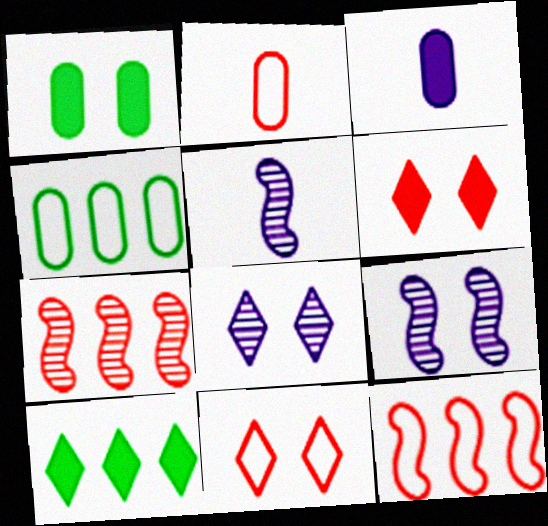[[1, 9, 11], 
[2, 6, 7], 
[2, 9, 10], 
[2, 11, 12], 
[4, 5, 6]]